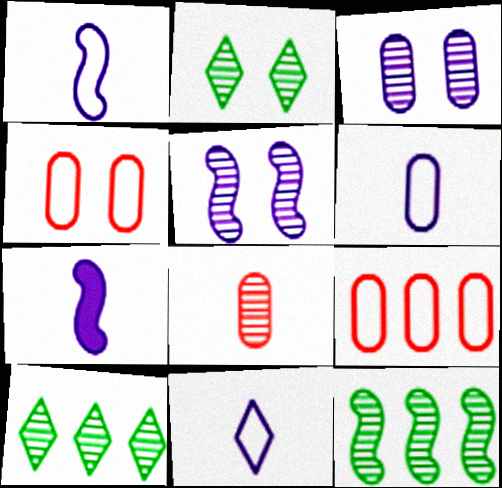[[1, 6, 11], 
[2, 7, 9], 
[4, 7, 10], 
[5, 8, 10]]